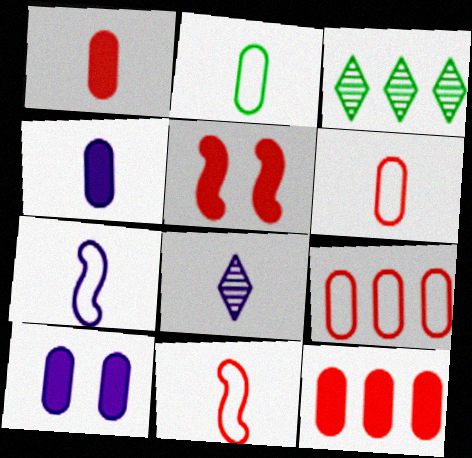[[3, 10, 11], 
[4, 7, 8]]